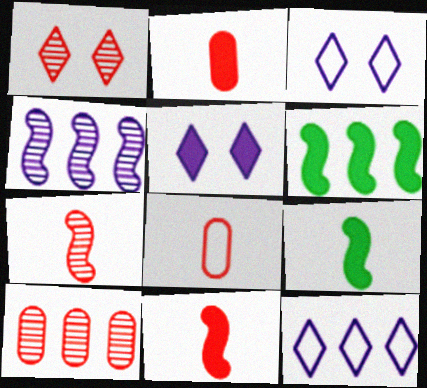[[1, 7, 10], 
[2, 5, 6], 
[3, 9, 10], 
[6, 10, 12]]